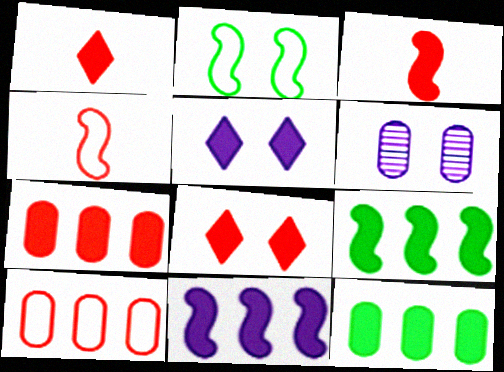[[2, 6, 8], 
[3, 5, 12], 
[3, 7, 8]]